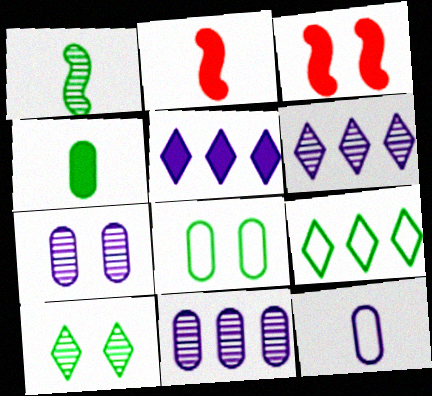[[2, 6, 8], 
[2, 7, 9], 
[3, 4, 5]]